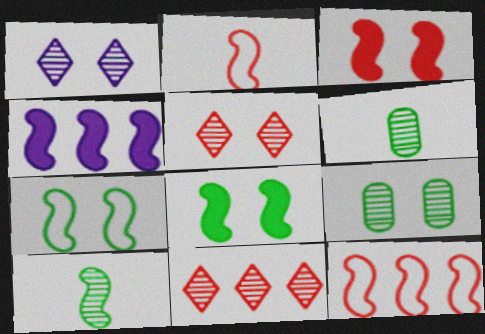[]